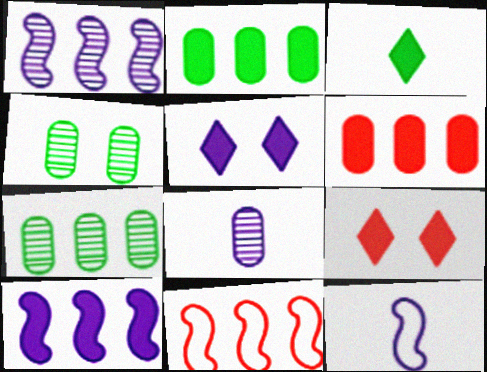[[7, 9, 12]]